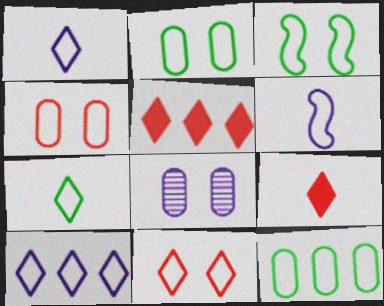[[3, 7, 12], 
[6, 11, 12], 
[7, 10, 11]]